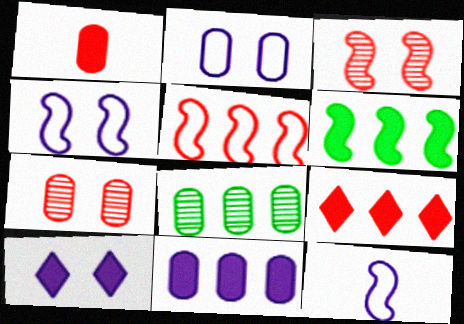[[1, 2, 8], 
[1, 6, 10], 
[3, 6, 12], 
[6, 9, 11]]